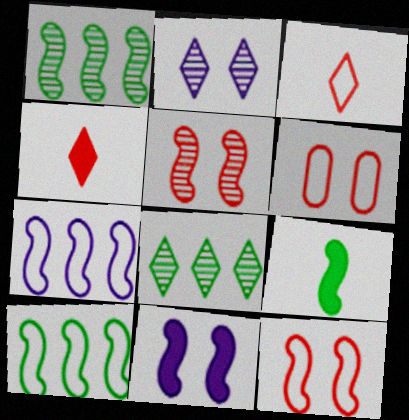[[5, 7, 9]]